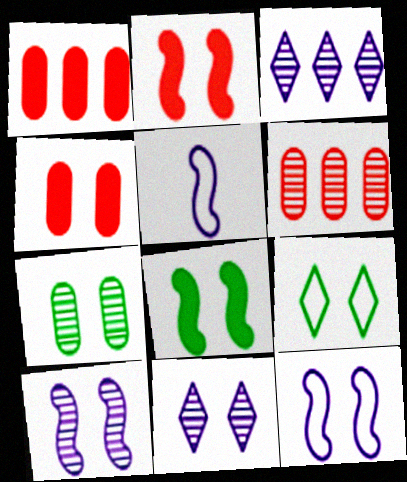[[4, 9, 10], 
[7, 8, 9]]